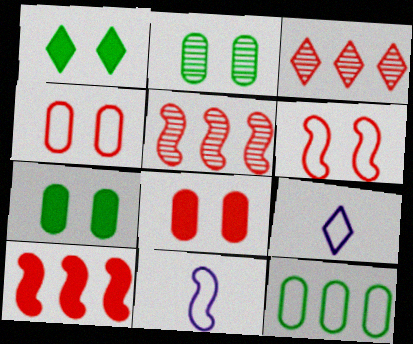[[1, 3, 9], 
[2, 9, 10], 
[3, 7, 11], 
[5, 7, 9], 
[6, 9, 12]]